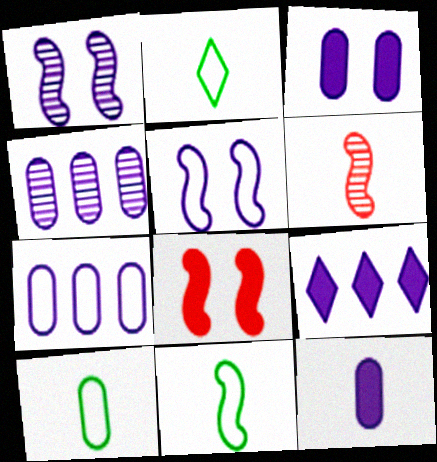[[2, 4, 8], 
[2, 6, 12], 
[2, 10, 11]]